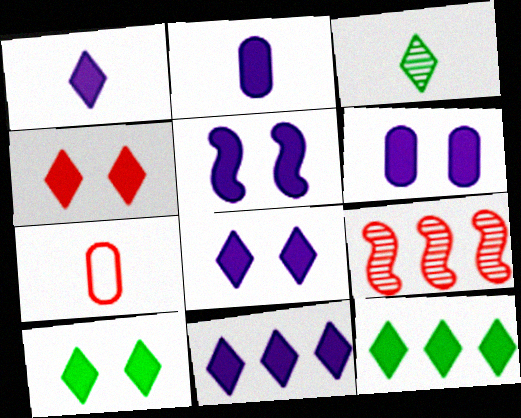[[1, 4, 12], 
[1, 8, 11], 
[2, 5, 11], 
[4, 7, 9], 
[4, 8, 10], 
[5, 6, 8]]